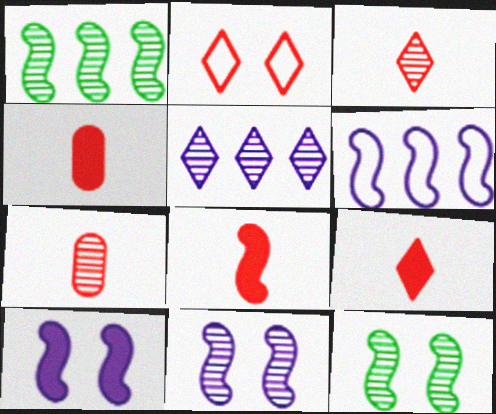[[4, 8, 9], 
[5, 7, 12], 
[6, 8, 12]]